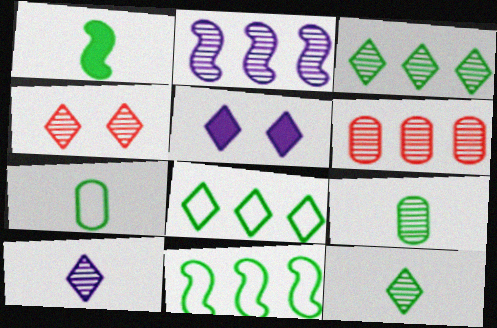[[1, 7, 12], 
[2, 3, 6], 
[2, 4, 9], 
[3, 4, 10]]